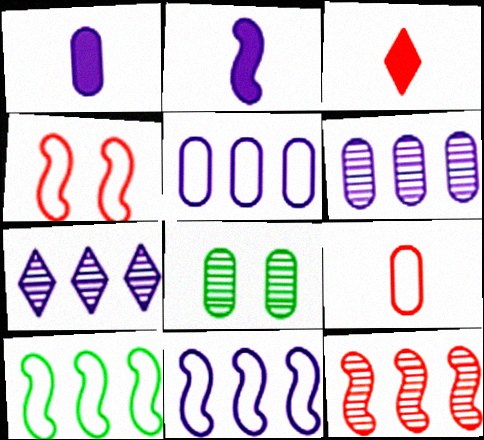[[3, 8, 11]]